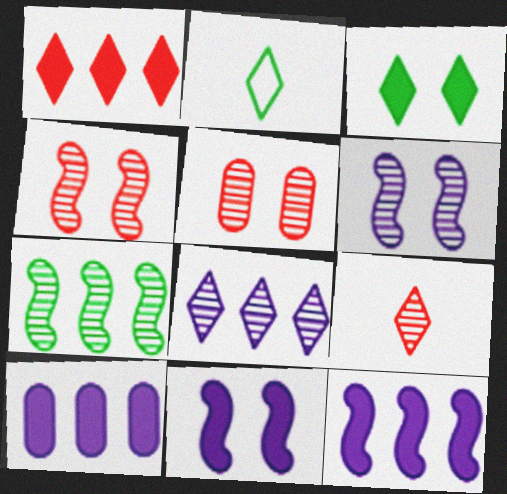[[2, 4, 10], 
[2, 5, 12]]